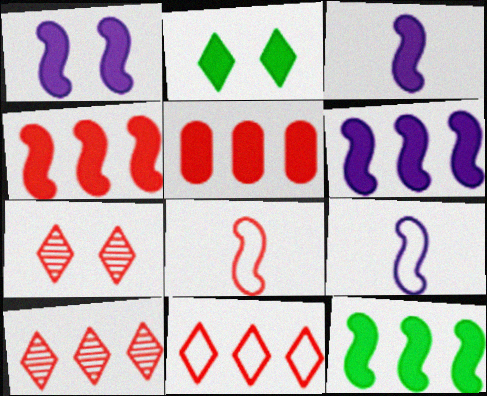[[1, 3, 6], 
[2, 3, 5], 
[4, 6, 12], 
[5, 7, 8]]